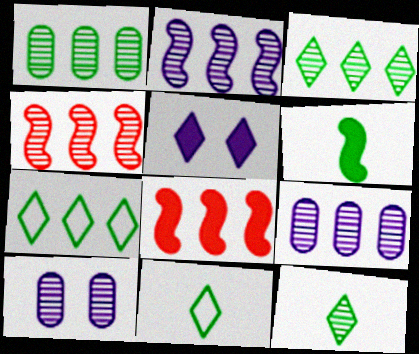[[3, 4, 9], 
[4, 10, 12], 
[7, 8, 9], 
[8, 10, 11]]